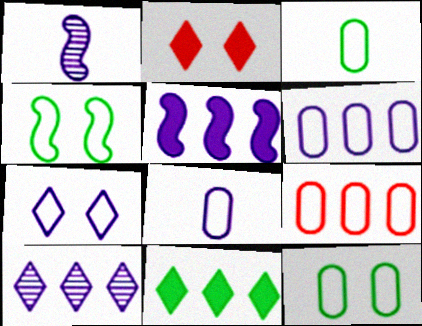[[5, 6, 10], 
[8, 9, 12]]